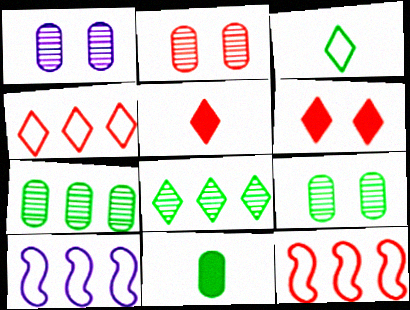[[1, 2, 9], 
[2, 5, 12], 
[5, 9, 10]]